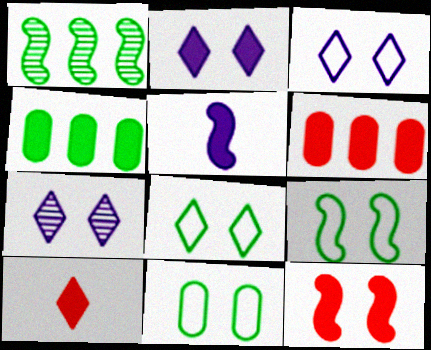[[2, 3, 7], 
[6, 10, 12], 
[7, 11, 12], 
[8, 9, 11]]